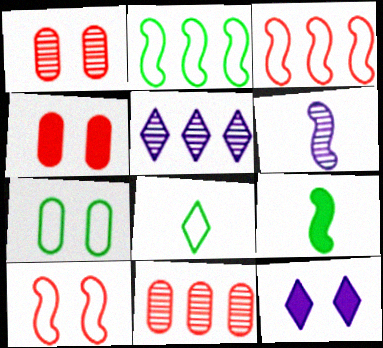[[2, 7, 8]]